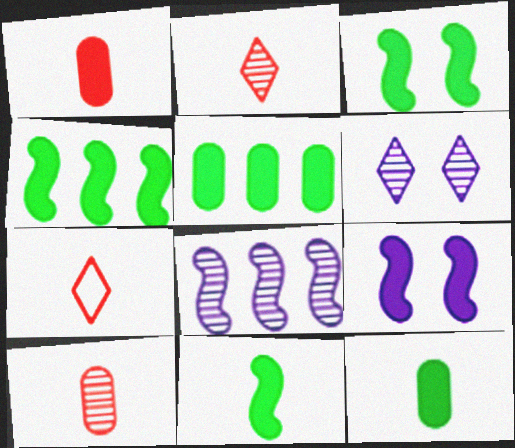[[3, 4, 11]]